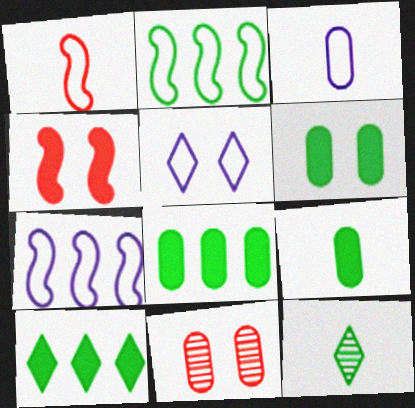[[2, 6, 12], 
[3, 5, 7], 
[3, 8, 11], 
[6, 8, 9]]